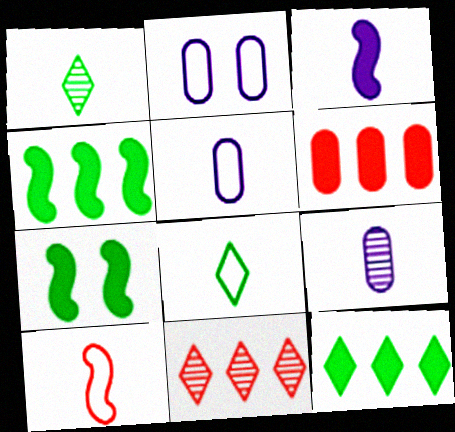[[5, 7, 11], 
[5, 8, 10]]